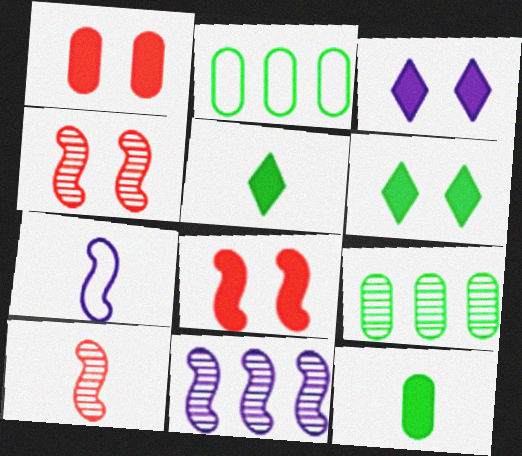[[2, 3, 10]]